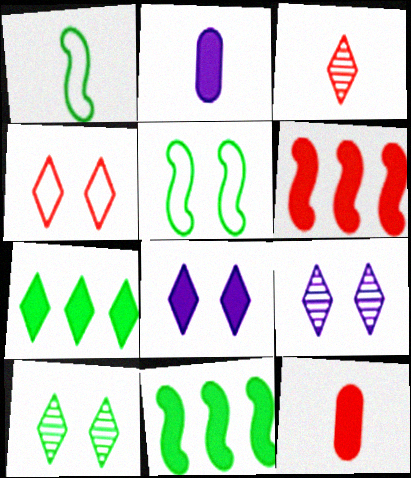[[1, 2, 3], 
[4, 8, 10], 
[8, 11, 12]]